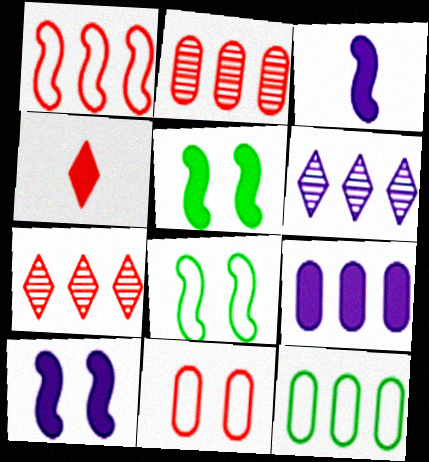[[2, 9, 12], 
[4, 5, 9]]